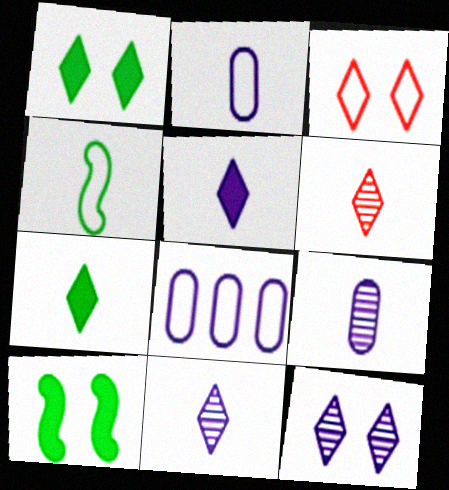[[1, 3, 12], 
[3, 4, 8], 
[6, 8, 10]]